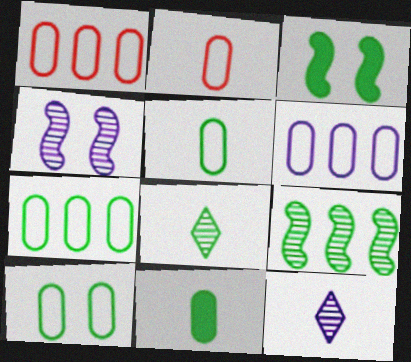[[1, 3, 12], 
[1, 6, 7], 
[2, 6, 10], 
[3, 7, 8], 
[5, 7, 10]]